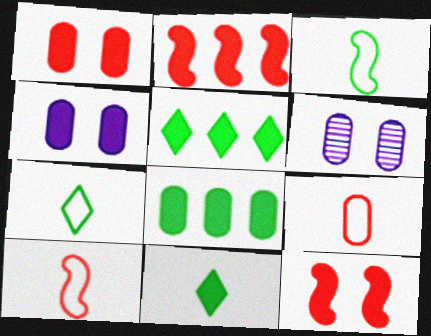[[2, 4, 11], 
[2, 6, 7], 
[5, 6, 10], 
[6, 8, 9]]